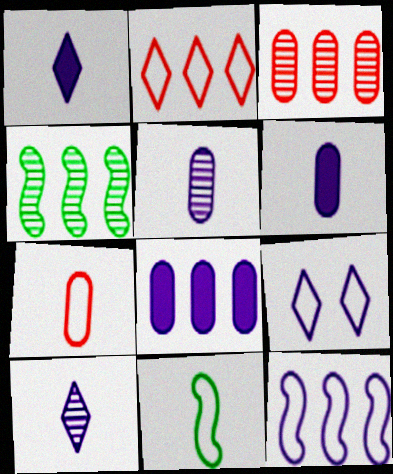[[2, 4, 8]]